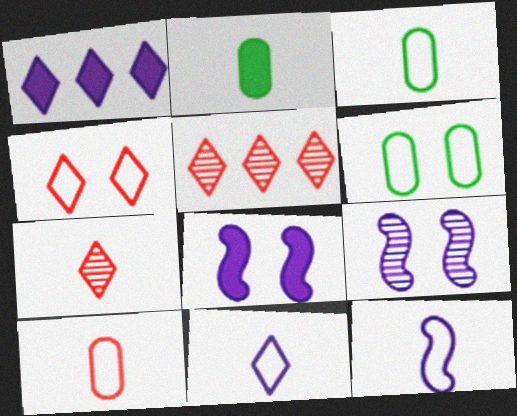[[2, 7, 12], 
[3, 5, 8]]